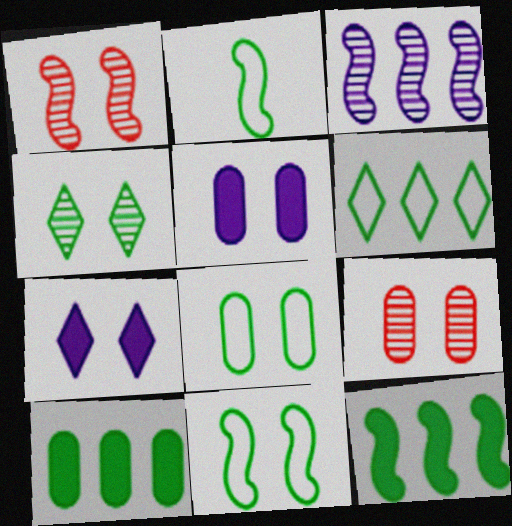[[1, 7, 8], 
[2, 4, 10], 
[2, 6, 8], 
[5, 8, 9], 
[7, 9, 11]]